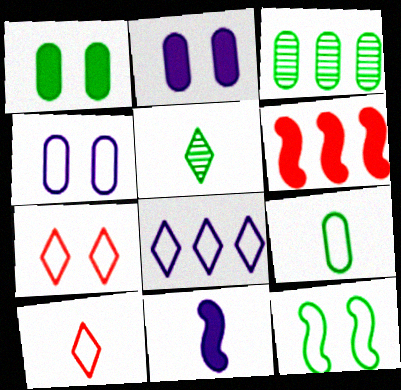[[1, 3, 9], 
[3, 6, 8], 
[3, 7, 11], 
[4, 5, 6], 
[4, 7, 12]]